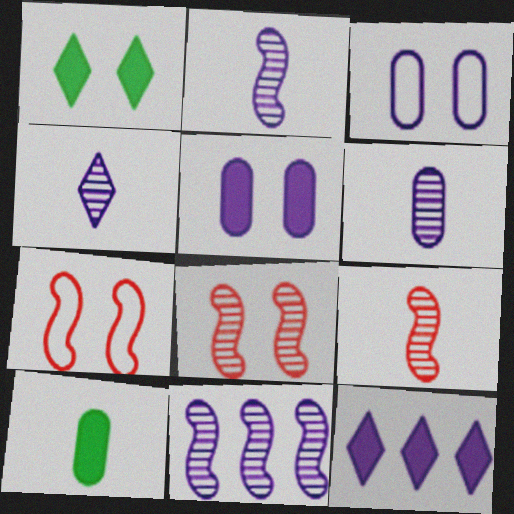[[1, 3, 8], 
[2, 3, 12], 
[2, 4, 6]]